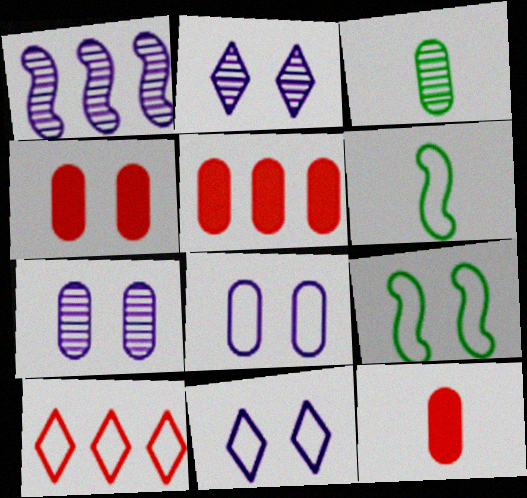[[2, 4, 9], 
[2, 5, 6], 
[3, 5, 8], 
[4, 5, 12], 
[6, 8, 10]]